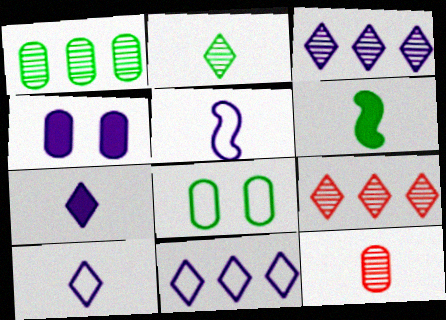[[3, 4, 5], 
[6, 10, 12]]